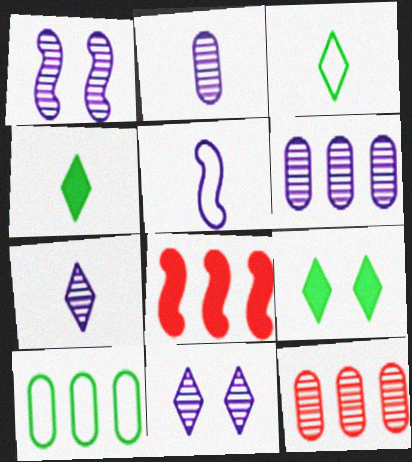[[1, 6, 7], 
[5, 9, 12]]